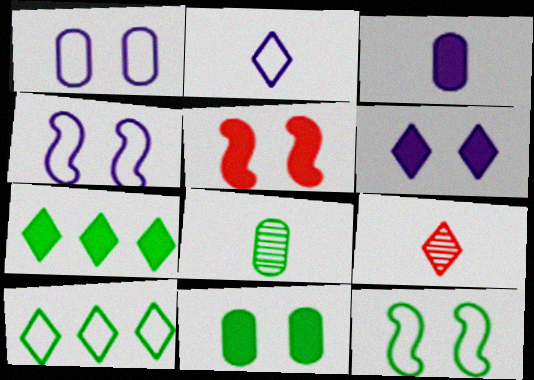[[3, 5, 7], 
[5, 6, 11], 
[6, 9, 10], 
[7, 8, 12]]